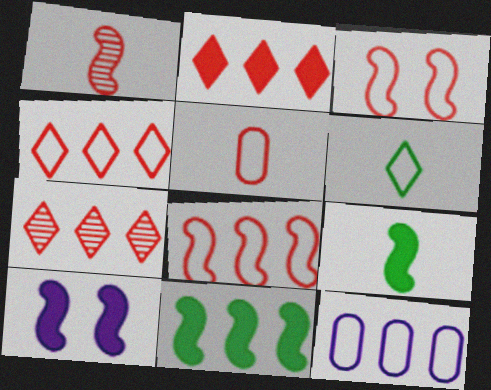[[2, 4, 7], 
[3, 4, 5], 
[3, 6, 12], 
[7, 11, 12]]